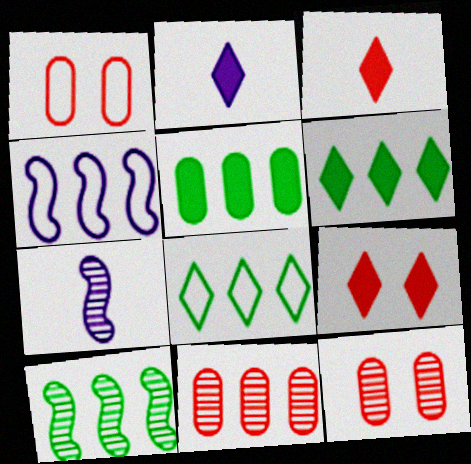[[1, 2, 10], 
[1, 6, 7], 
[2, 6, 9], 
[4, 6, 11], 
[5, 8, 10]]